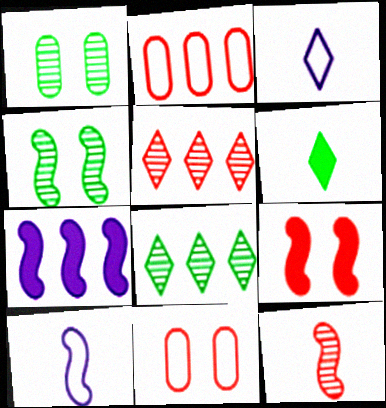[[2, 7, 8]]